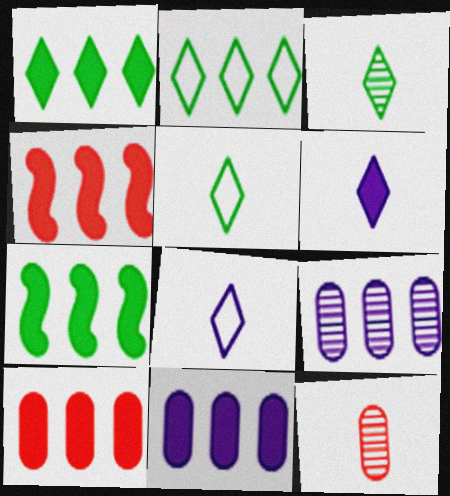[[1, 4, 11], 
[2, 4, 9]]